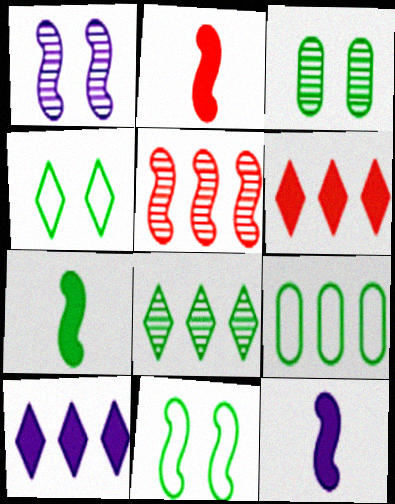[[2, 7, 12], 
[5, 9, 10], 
[5, 11, 12]]